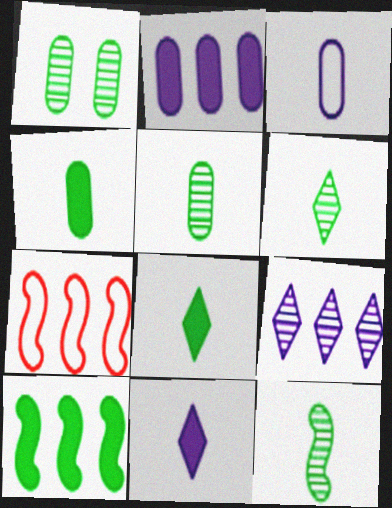[[1, 7, 11], 
[5, 6, 12]]